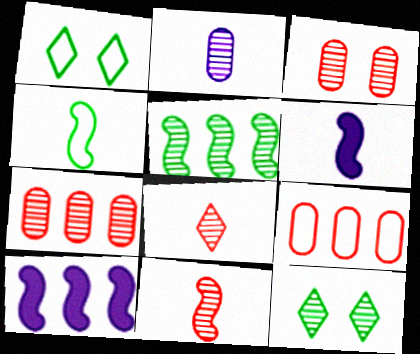[[1, 6, 7], 
[4, 6, 11], 
[6, 9, 12]]